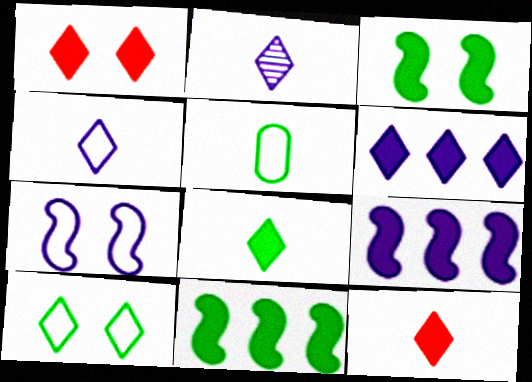[[1, 6, 8]]